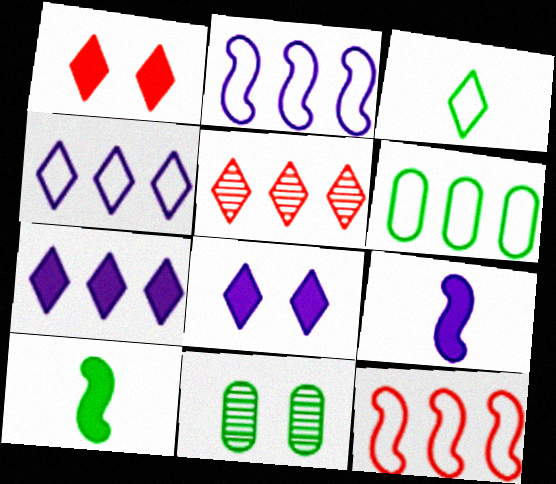[[3, 5, 8], 
[4, 6, 12]]